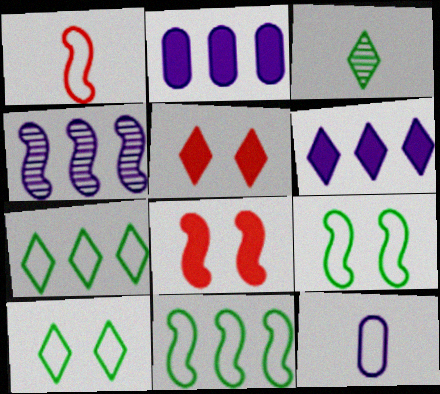[]